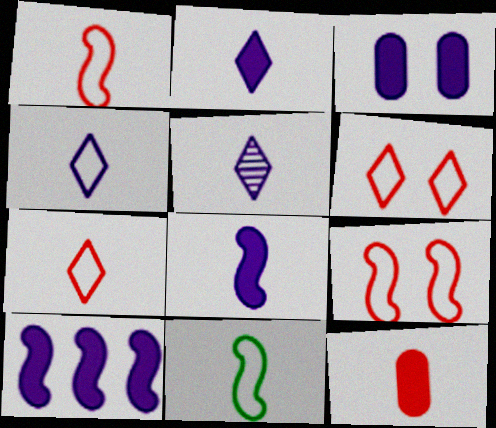[[2, 3, 10], 
[2, 4, 5], 
[5, 11, 12]]